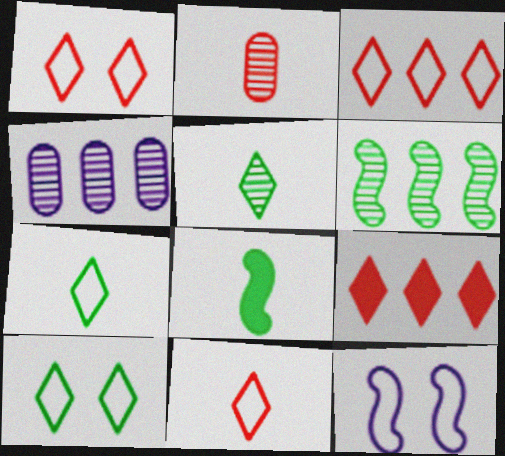[[1, 3, 11], 
[1, 4, 8]]